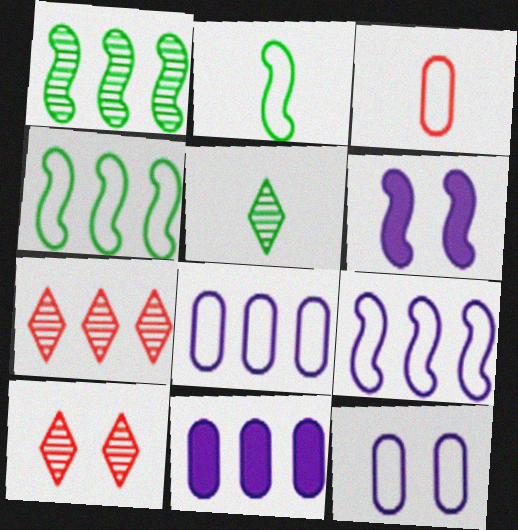[[2, 10, 11], 
[4, 7, 11]]